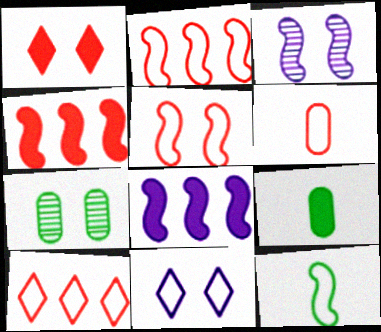[[1, 8, 9], 
[3, 4, 12], 
[3, 9, 10], 
[5, 6, 10]]